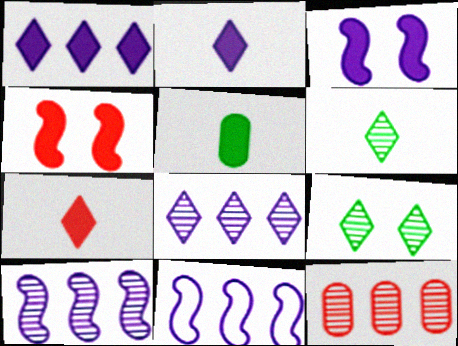[[1, 4, 5]]